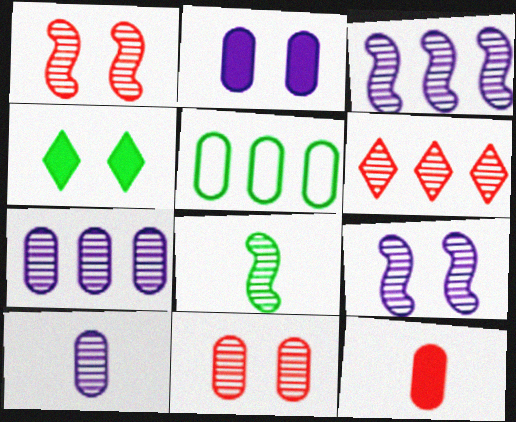[[1, 3, 8], 
[4, 5, 8]]